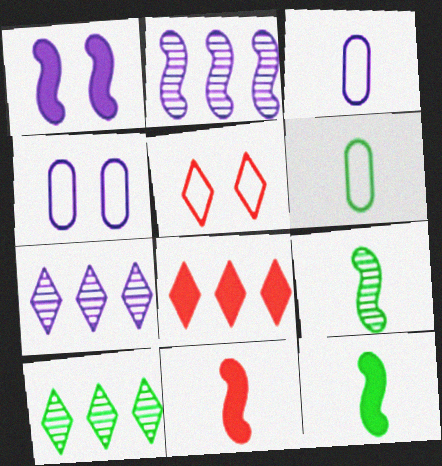[[1, 3, 7], 
[4, 8, 9], 
[4, 10, 11]]